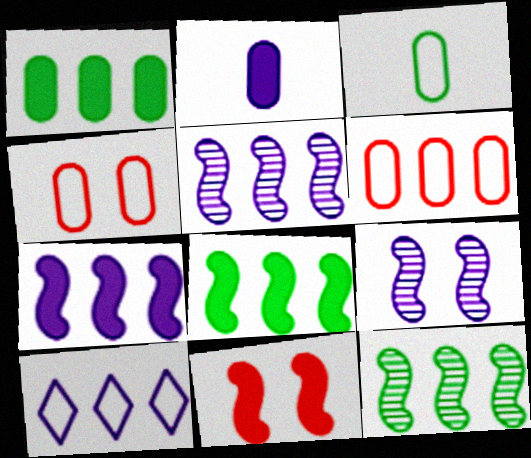[[2, 9, 10]]